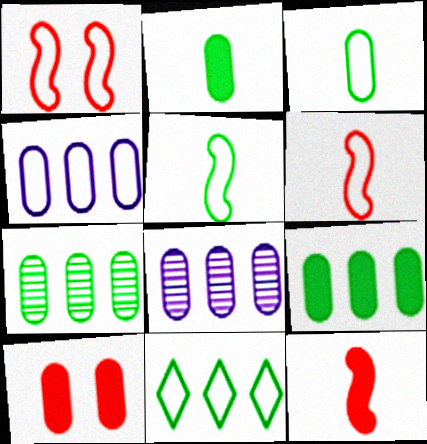[[3, 8, 10]]